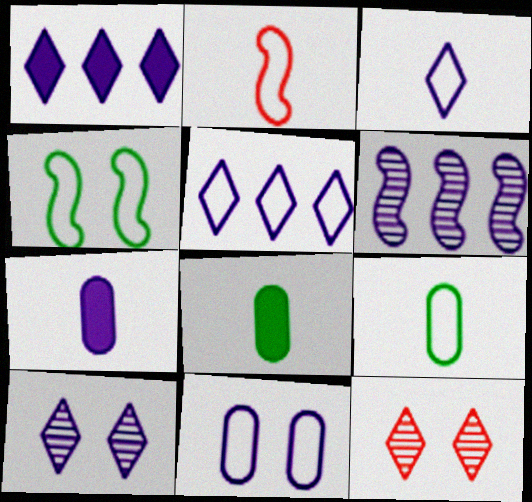[[1, 3, 10], 
[2, 3, 9]]